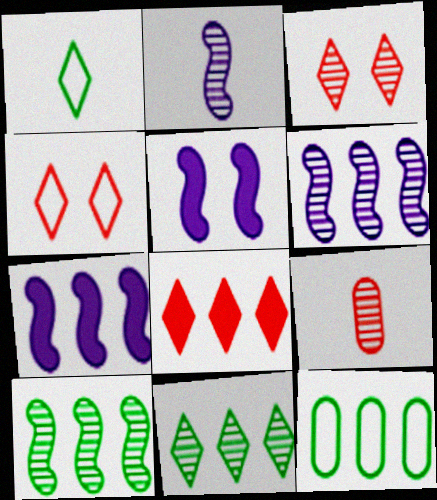[[6, 8, 12]]